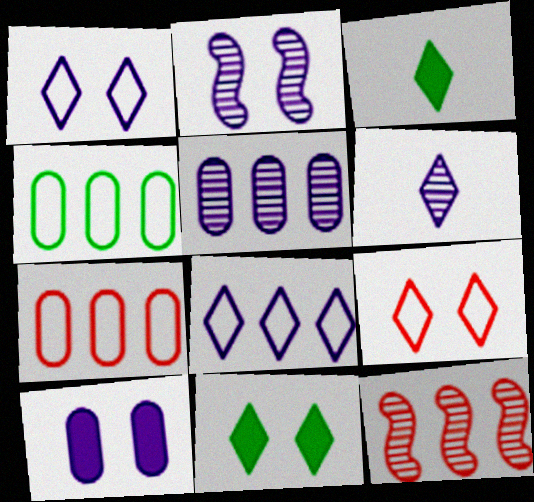[[1, 2, 10], 
[2, 3, 7], 
[2, 5, 6]]